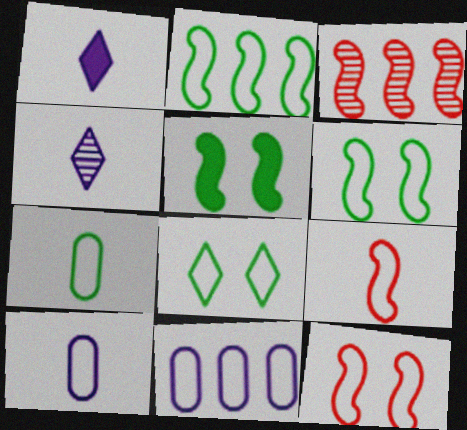[[2, 7, 8], 
[8, 9, 11]]